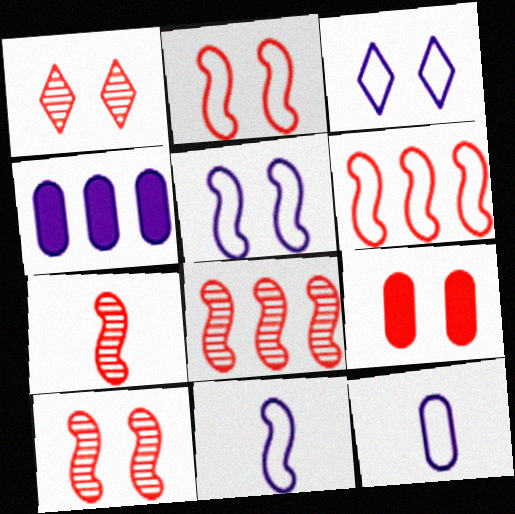[[1, 2, 9], 
[7, 8, 10]]